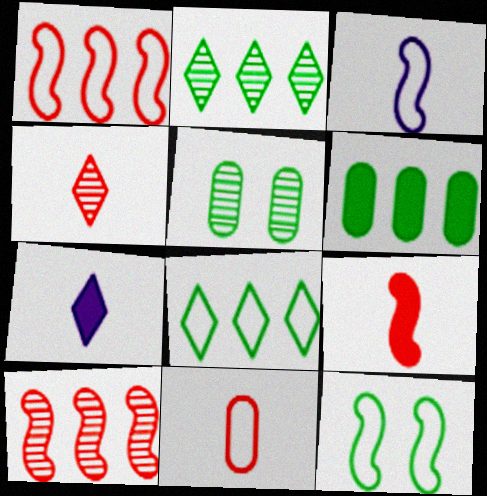[[1, 3, 12], 
[1, 5, 7], 
[4, 9, 11]]